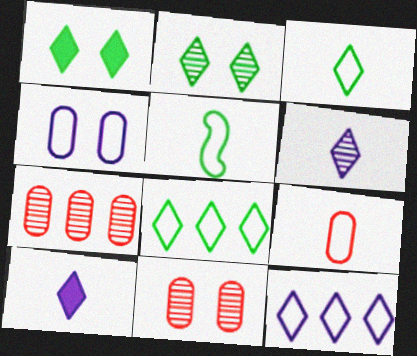[]